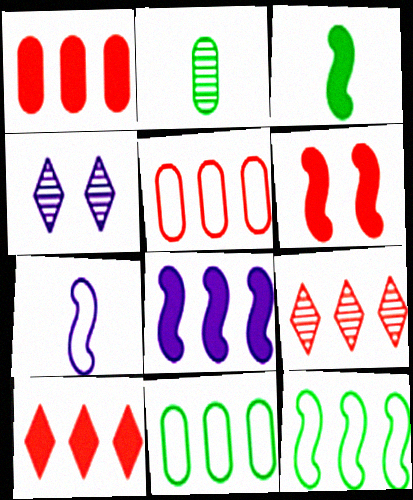[[3, 4, 5], 
[3, 6, 8], 
[8, 9, 11]]